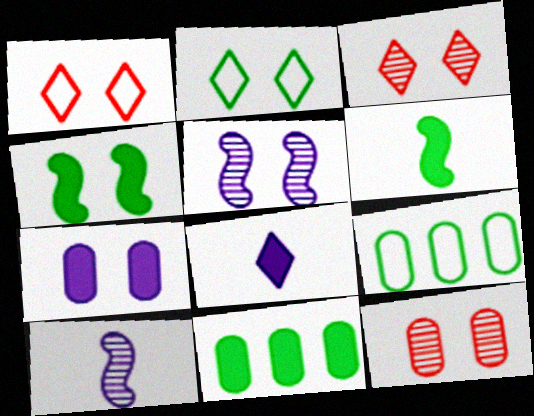[[1, 10, 11]]